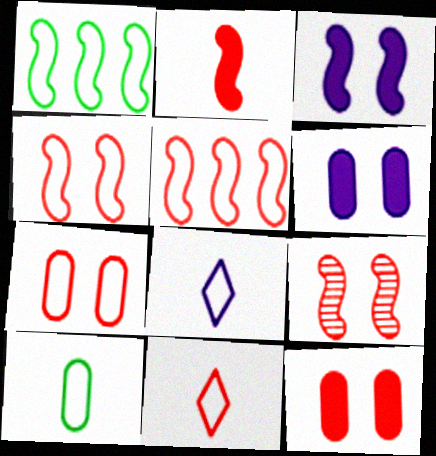[[1, 7, 8], 
[2, 5, 9], 
[5, 7, 11]]